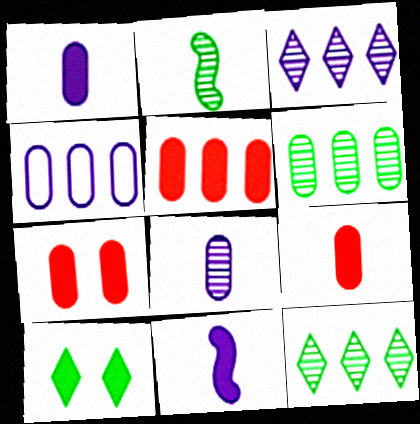[[4, 5, 6], 
[5, 7, 9], 
[5, 10, 11]]